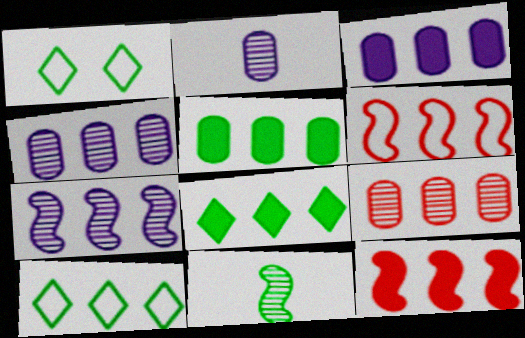[[1, 2, 12], 
[1, 5, 11], 
[3, 8, 12], 
[4, 6, 8], 
[4, 10, 12]]